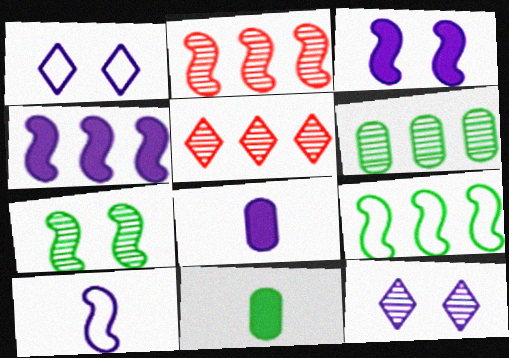[[1, 2, 11], 
[2, 4, 9]]